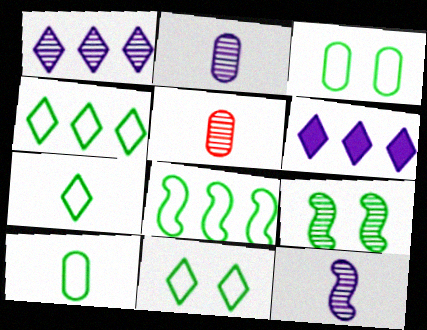[[1, 5, 9], 
[3, 7, 8], 
[4, 7, 11], 
[8, 10, 11]]